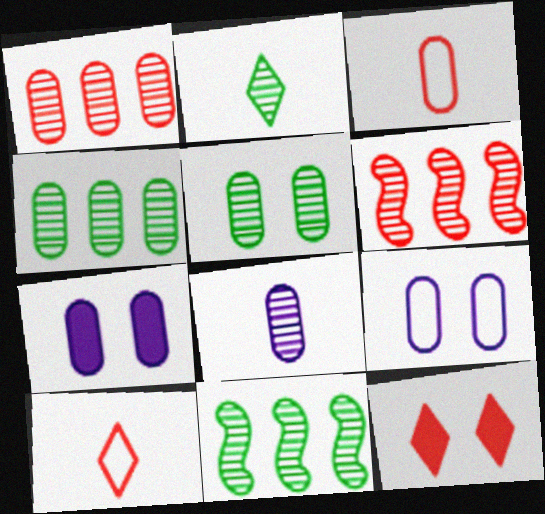[[1, 5, 8], 
[2, 5, 11], 
[3, 4, 7], 
[3, 6, 12], 
[7, 10, 11]]